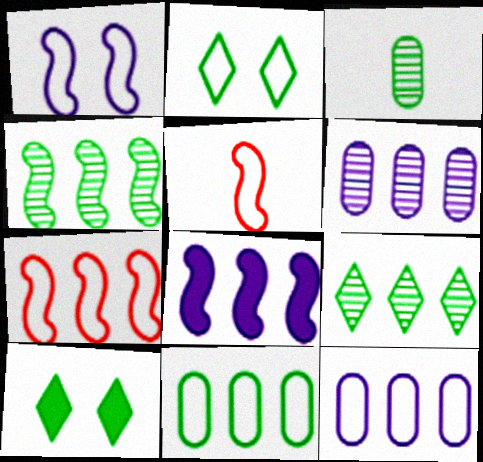[[2, 5, 12], 
[4, 7, 8], 
[5, 6, 10]]